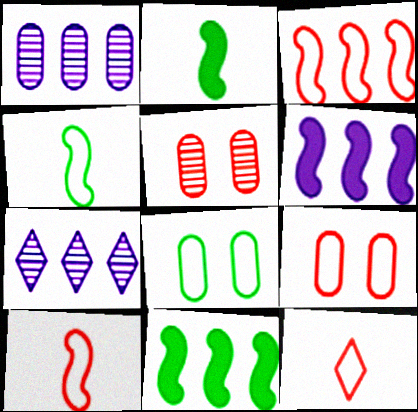[[2, 7, 9], 
[3, 9, 12]]